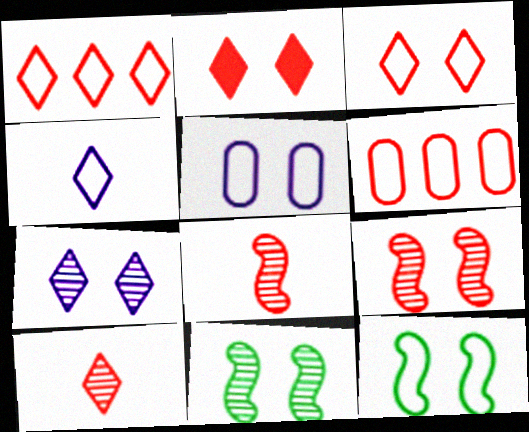[[1, 2, 10], 
[2, 5, 11], 
[2, 6, 8], 
[3, 5, 12], 
[4, 6, 12]]